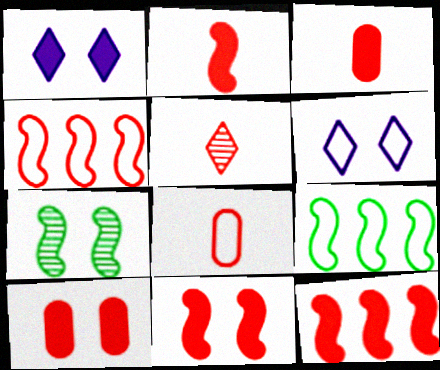[[2, 5, 8], 
[2, 11, 12], 
[4, 5, 10], 
[6, 7, 10], 
[6, 8, 9]]